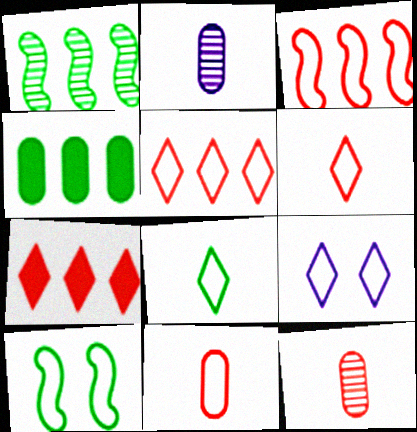[[2, 7, 10], 
[5, 8, 9]]